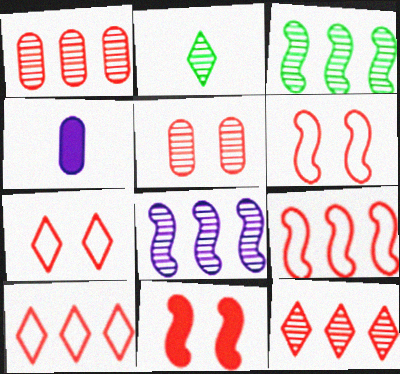[[2, 5, 8], 
[3, 4, 7], 
[5, 7, 11]]